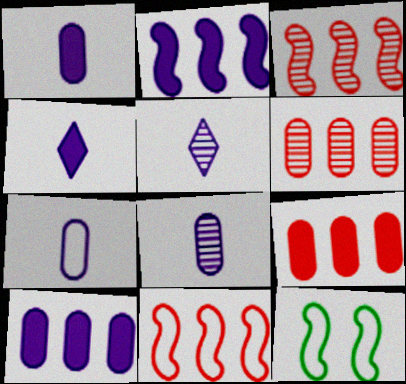[[1, 7, 8], 
[4, 6, 12], 
[5, 9, 12]]